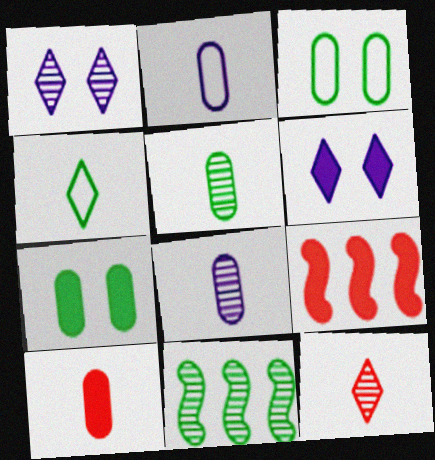[[2, 5, 10], 
[4, 7, 11]]